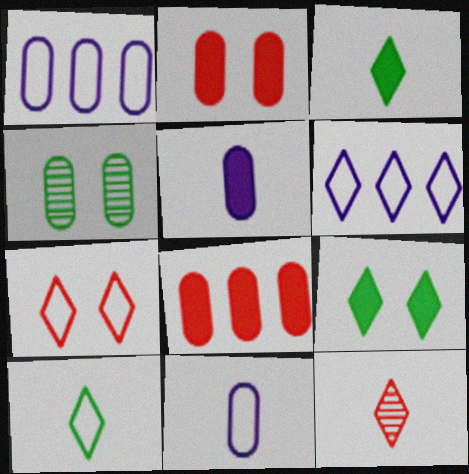[[4, 8, 11], 
[6, 7, 10], 
[6, 9, 12]]